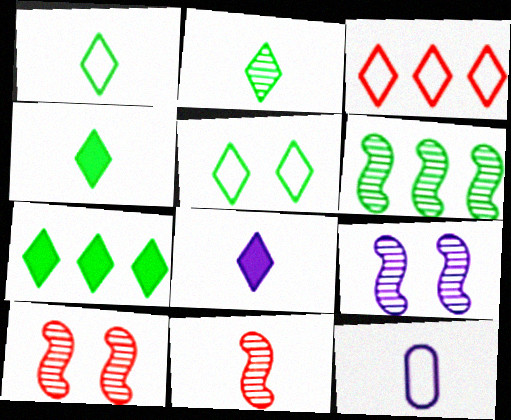[[1, 2, 4], 
[2, 5, 7], 
[4, 11, 12], 
[6, 9, 11], 
[7, 10, 12]]